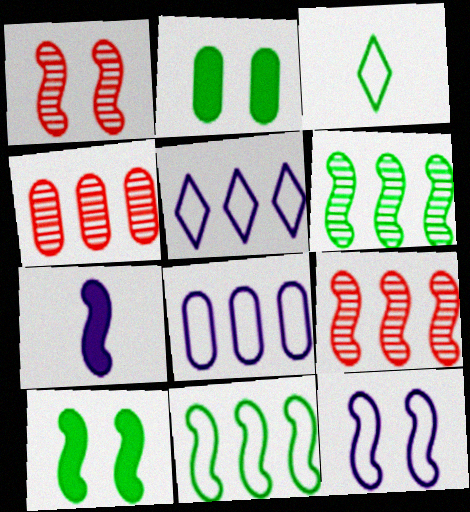[[1, 7, 11], 
[1, 10, 12], 
[2, 3, 6]]